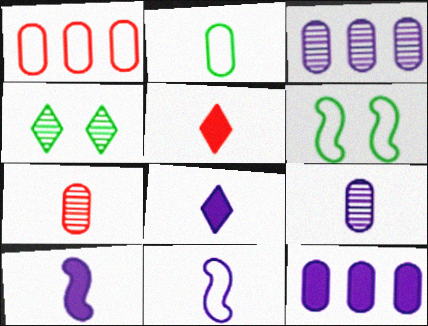[[1, 4, 10], 
[3, 5, 6], 
[8, 9, 11]]